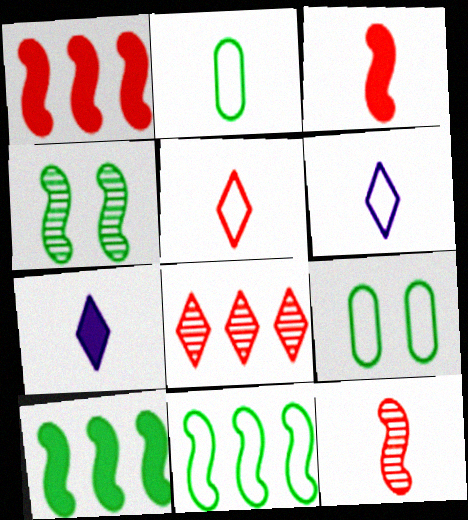[[2, 7, 12]]